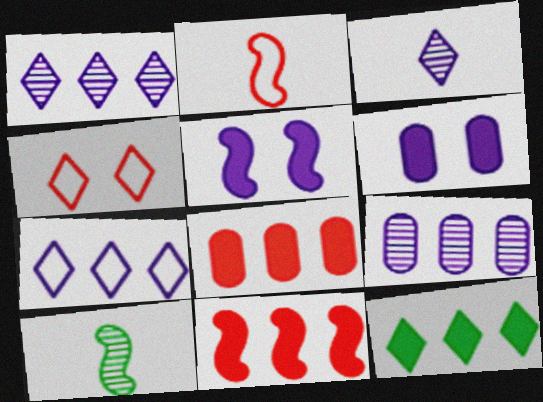[[3, 4, 12]]